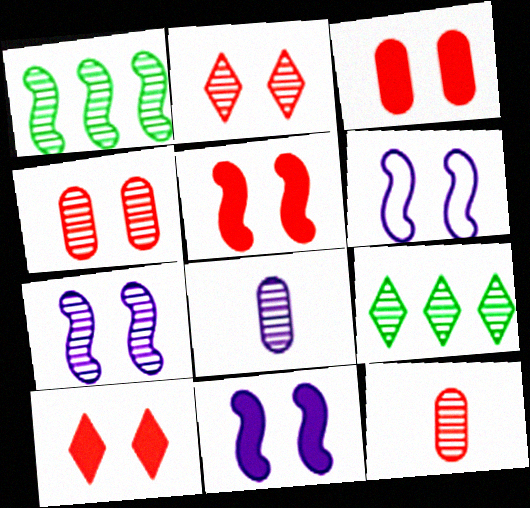[[1, 2, 8], 
[3, 5, 10], 
[6, 7, 11], 
[7, 9, 12]]